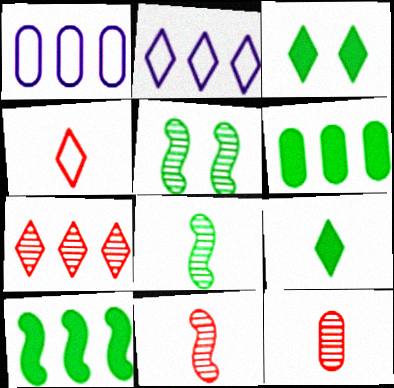[[1, 3, 11], 
[1, 7, 10]]